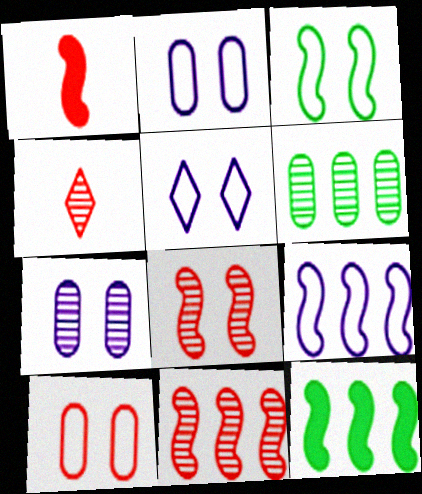[[1, 5, 6], 
[2, 4, 12], 
[3, 5, 10], 
[9, 11, 12]]